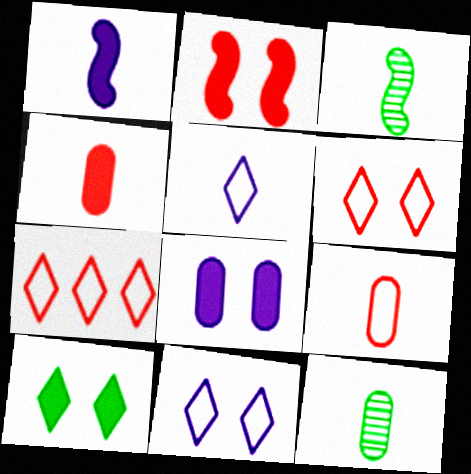[[2, 8, 10], 
[3, 4, 5], 
[3, 7, 8]]